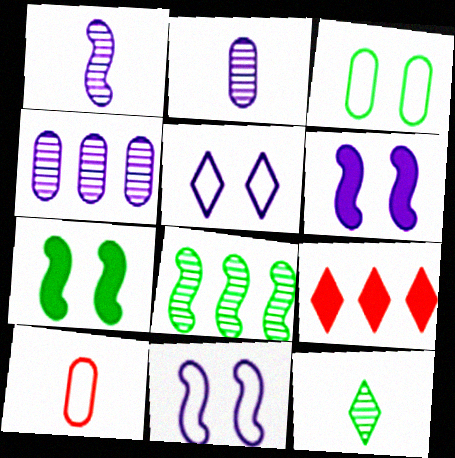[[1, 3, 9], 
[5, 9, 12]]